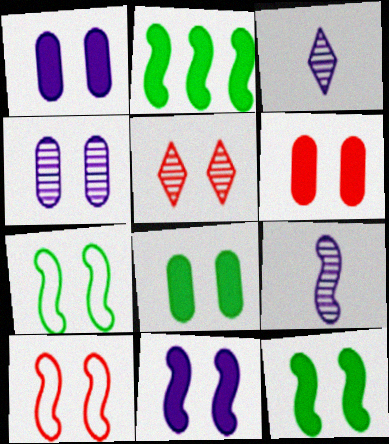[[1, 5, 7], 
[1, 6, 8], 
[2, 9, 10], 
[5, 6, 10]]